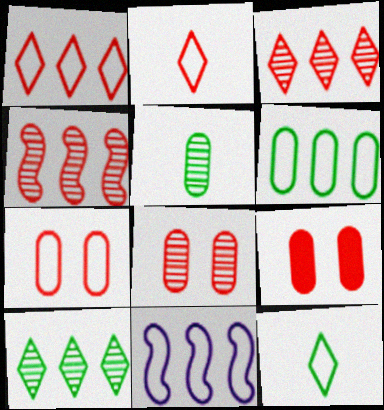[[1, 6, 11], 
[2, 4, 9], 
[7, 8, 9], 
[7, 11, 12]]